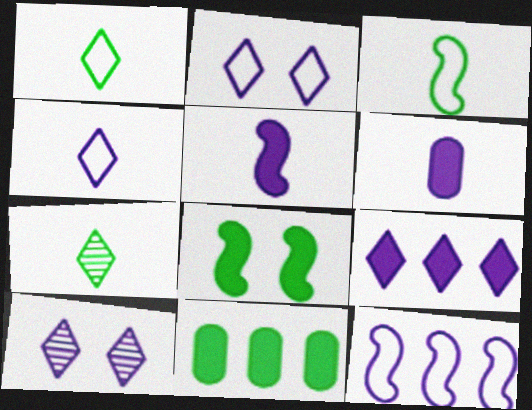[[4, 9, 10], 
[6, 10, 12]]